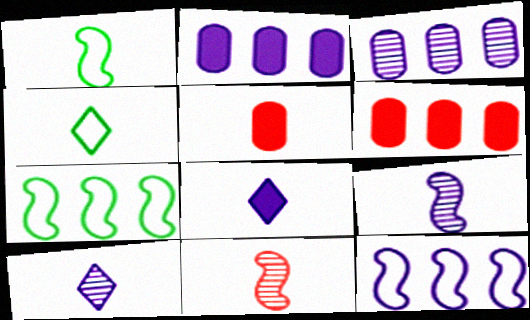[[1, 5, 10], 
[4, 5, 9]]